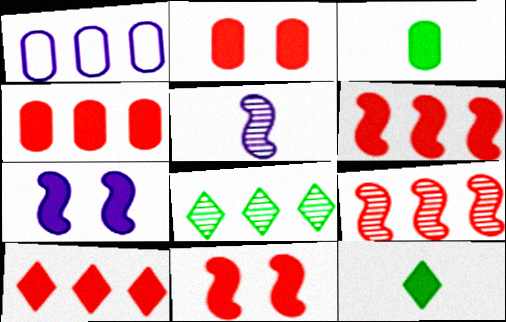[[1, 6, 8], 
[3, 7, 10], 
[4, 6, 10], 
[4, 7, 12]]